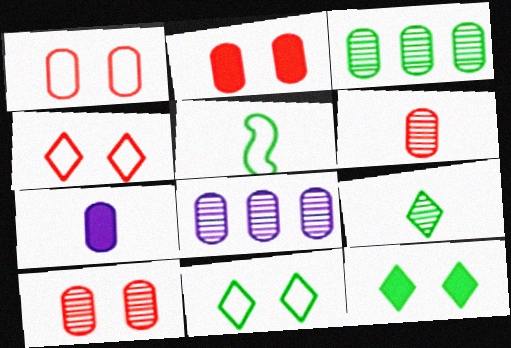[[1, 2, 10], 
[1, 3, 7], 
[3, 5, 12]]